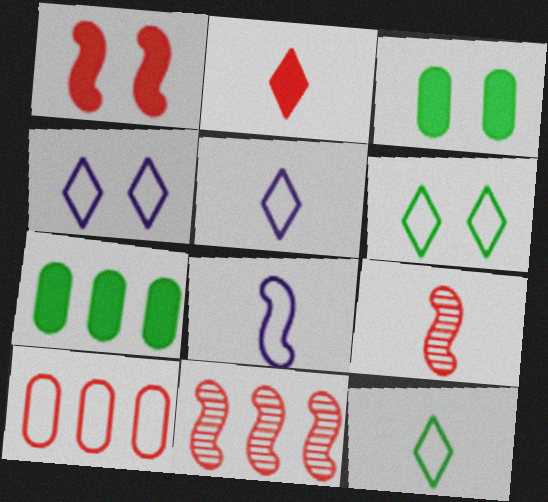[[3, 5, 11], 
[4, 7, 9], 
[6, 8, 10]]